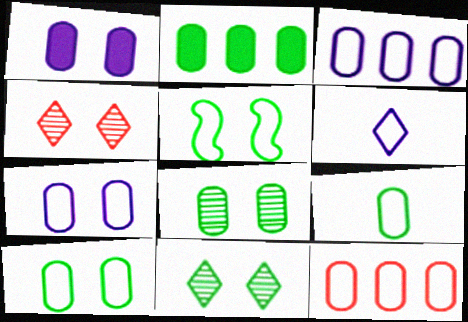[[1, 4, 5], 
[2, 8, 9], 
[5, 6, 12], 
[7, 9, 12]]